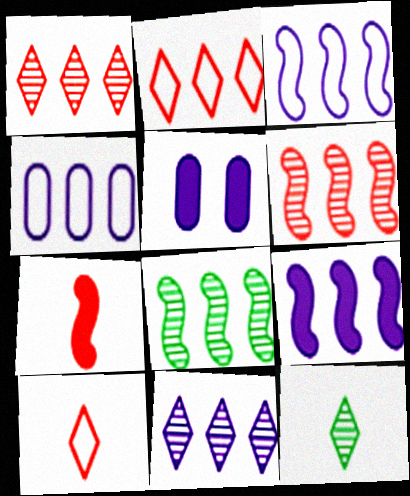[[4, 9, 11], 
[5, 8, 10]]